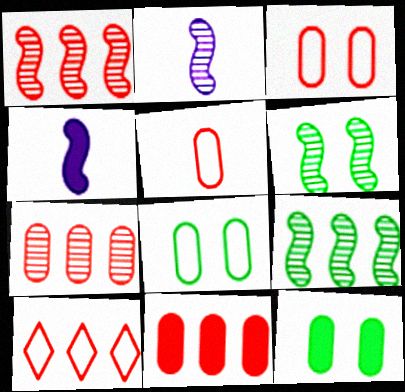[[1, 2, 6], 
[1, 10, 11], 
[2, 10, 12]]